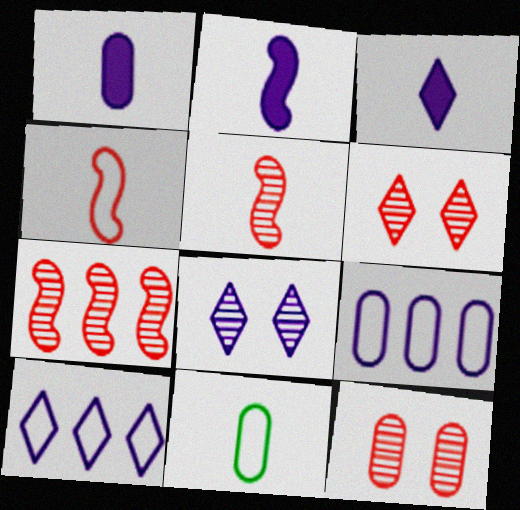[[1, 2, 3], 
[2, 8, 9], 
[3, 5, 11], 
[3, 8, 10]]